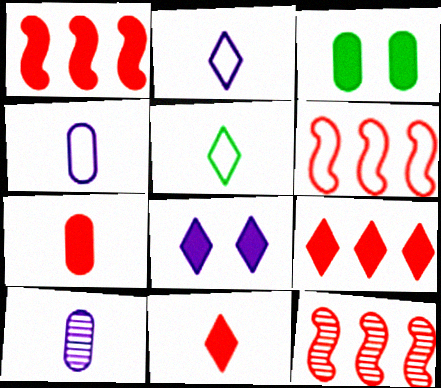[[1, 6, 12], 
[2, 3, 12]]